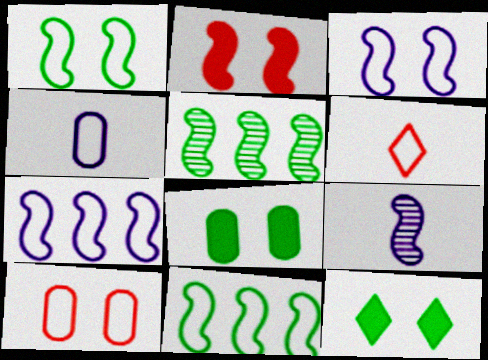[[2, 9, 11]]